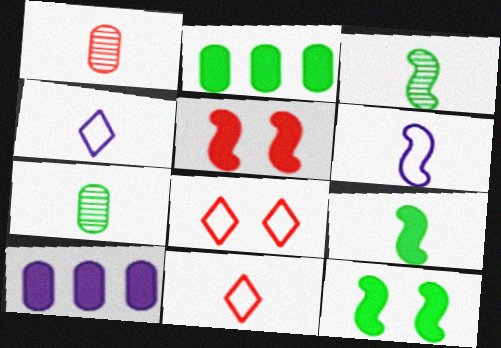[[1, 4, 9], 
[3, 8, 10]]